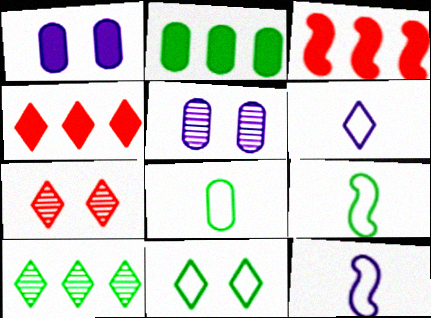[[2, 7, 12], 
[4, 5, 9]]